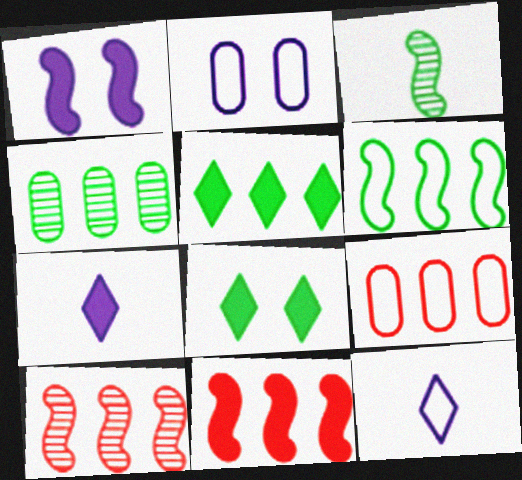[[4, 5, 6]]